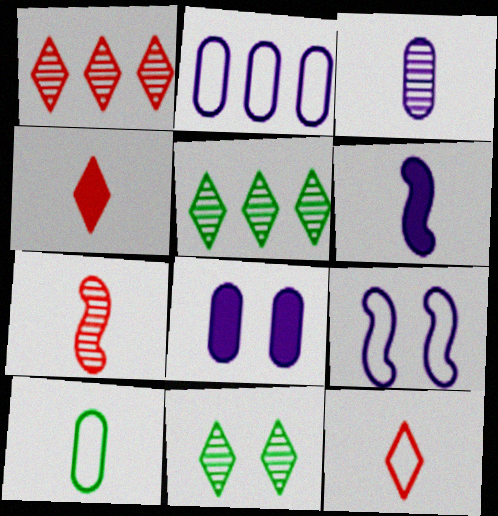[[2, 3, 8]]